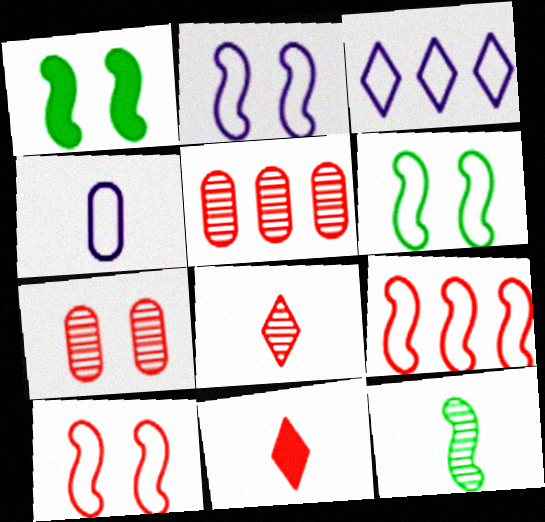[[2, 3, 4], 
[2, 6, 10], 
[4, 11, 12], 
[5, 10, 11], 
[7, 9, 11]]